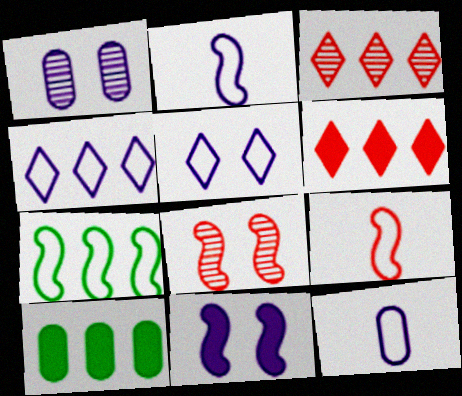[[1, 5, 11]]